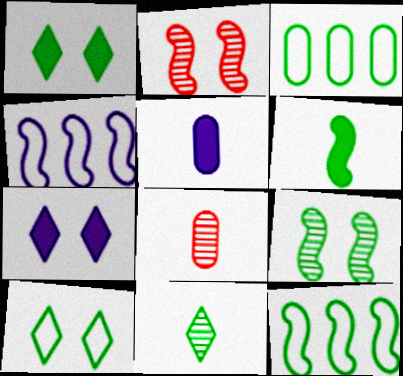[[1, 4, 8], 
[2, 4, 6], 
[6, 9, 12], 
[7, 8, 12]]